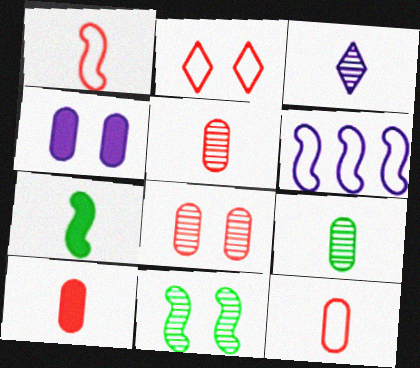[[2, 4, 11], 
[3, 4, 6], 
[3, 7, 12], 
[5, 10, 12]]